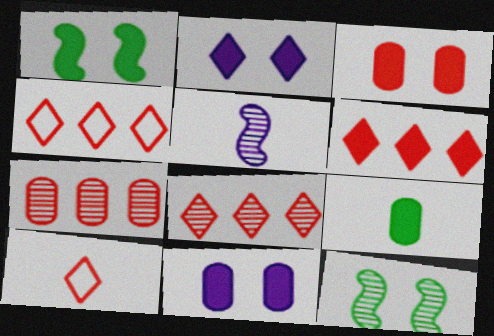[[1, 2, 3], 
[4, 6, 8], 
[5, 9, 10]]